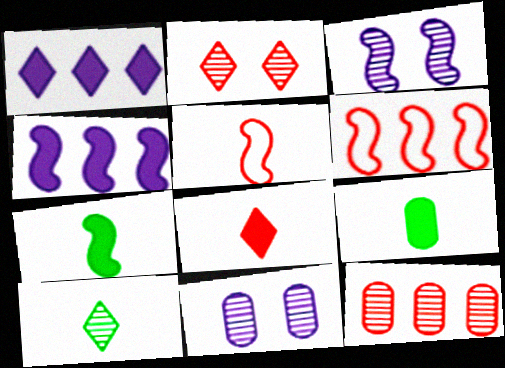[[3, 6, 7], 
[3, 10, 12]]